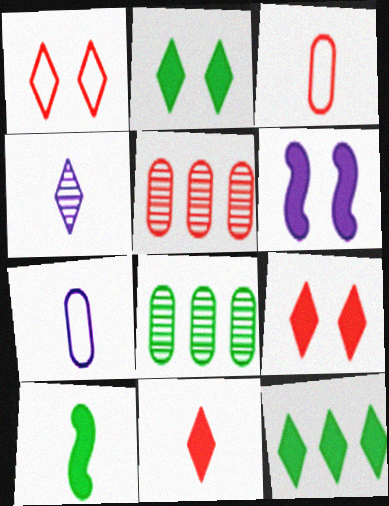[[1, 4, 12], 
[3, 4, 10]]